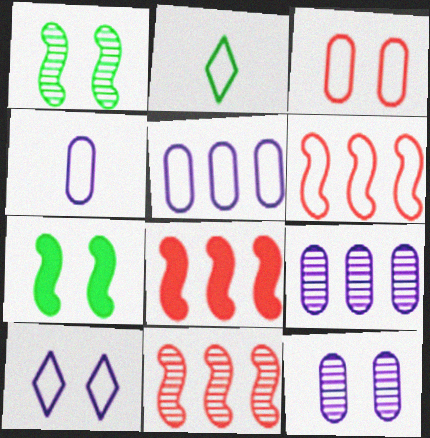[[2, 8, 12], 
[6, 8, 11]]